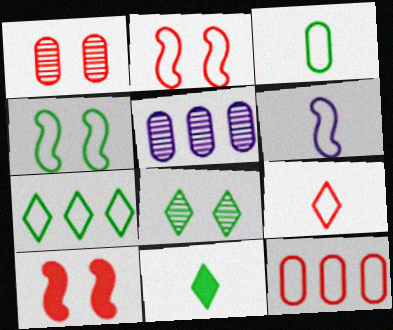[[2, 5, 11], 
[2, 9, 12], 
[3, 4, 7], 
[3, 6, 9], 
[7, 8, 11]]